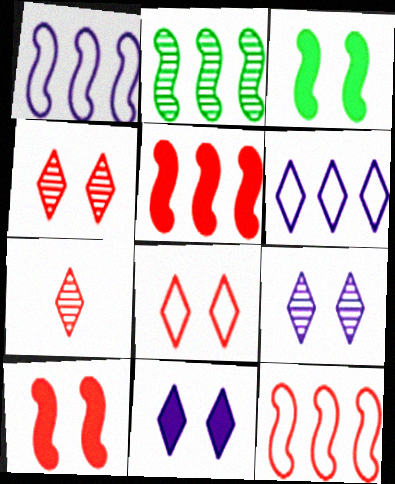[[1, 2, 5]]